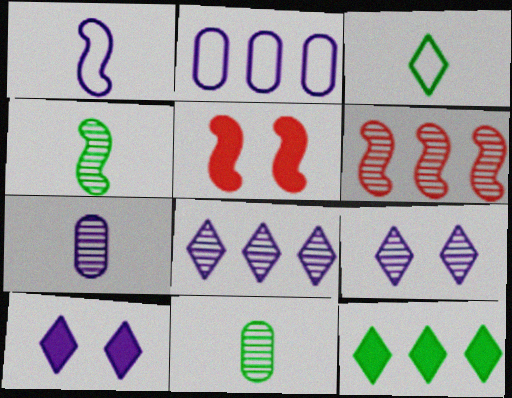[[2, 6, 12], 
[6, 9, 11]]